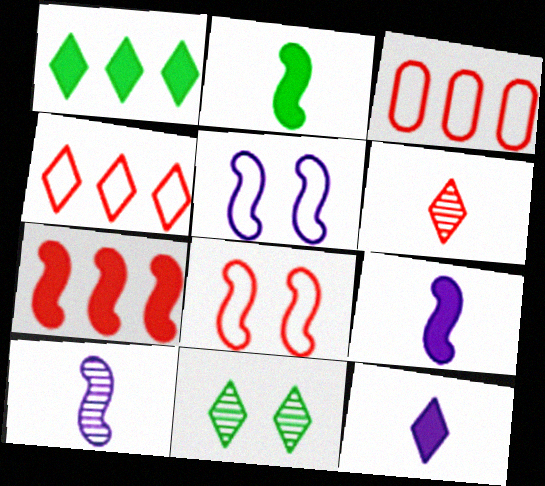[[3, 9, 11], 
[4, 11, 12]]